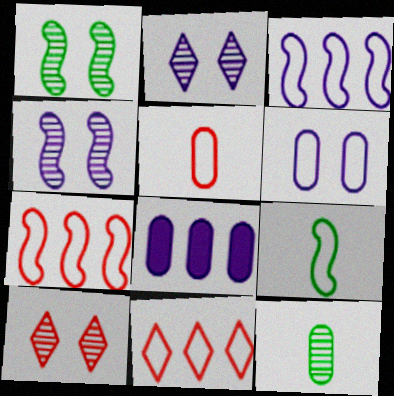[[6, 9, 11], 
[8, 9, 10]]